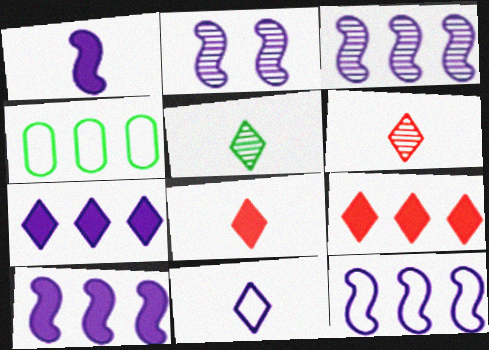[[1, 2, 12], 
[2, 4, 8], 
[3, 4, 9], 
[3, 10, 12], 
[5, 8, 11]]